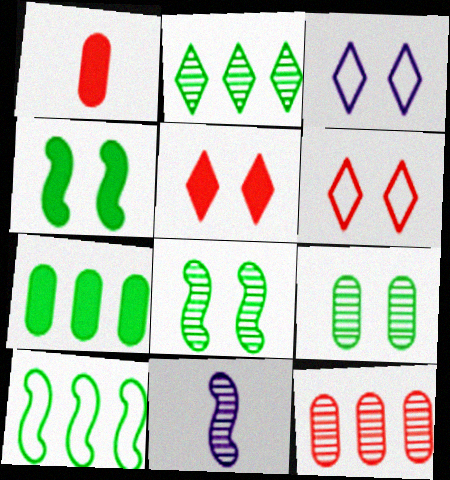[[2, 7, 10], 
[6, 7, 11]]